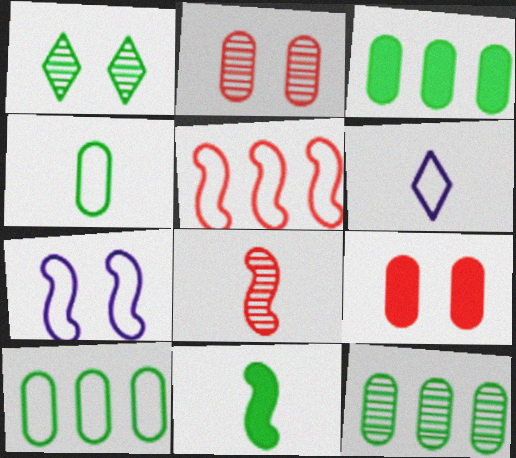[[1, 7, 9], 
[1, 10, 11], 
[3, 10, 12]]